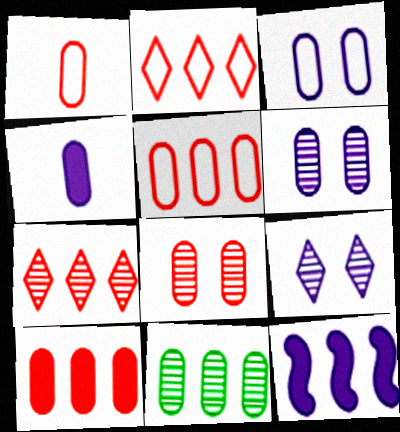[[1, 8, 10], 
[2, 11, 12]]